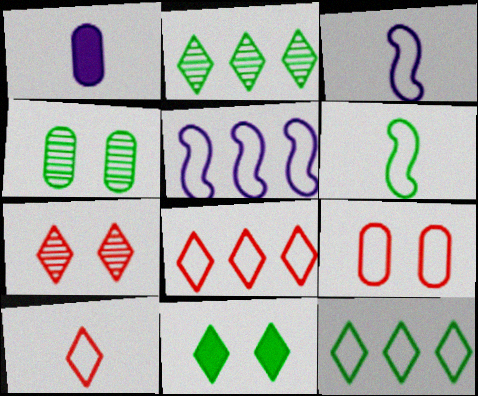[[3, 9, 12]]